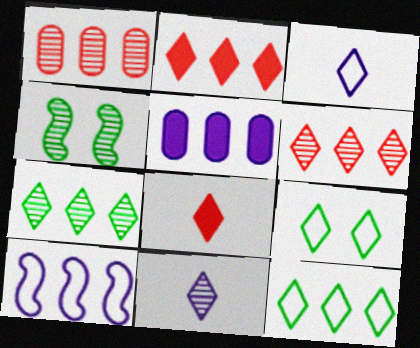[[1, 4, 11], 
[2, 9, 11]]